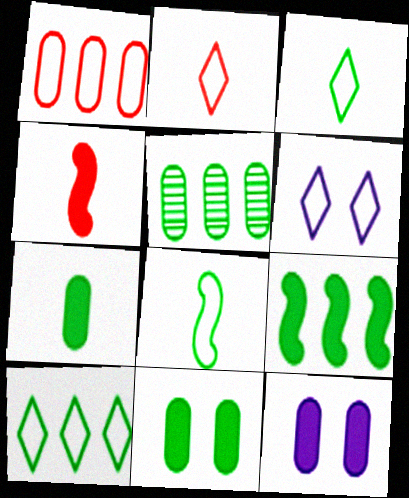[[1, 6, 8], 
[2, 6, 10], 
[4, 5, 6], 
[5, 9, 10]]